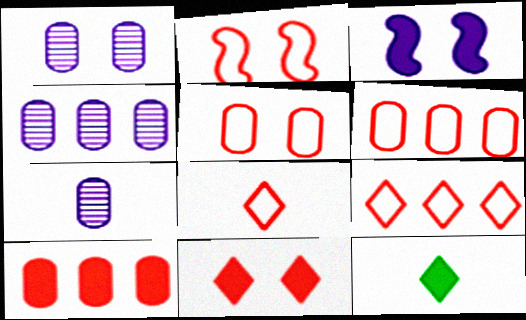[[1, 4, 7], 
[2, 4, 12], 
[2, 6, 8], 
[3, 10, 12]]